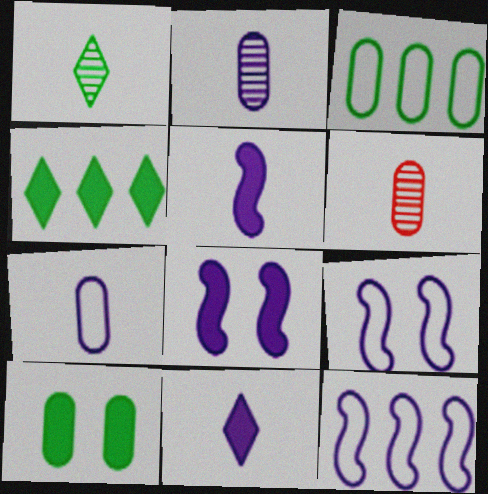[[4, 6, 9]]